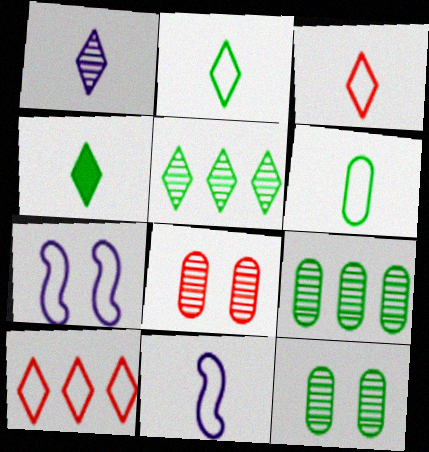[[1, 3, 4], 
[3, 6, 11], 
[6, 7, 10]]